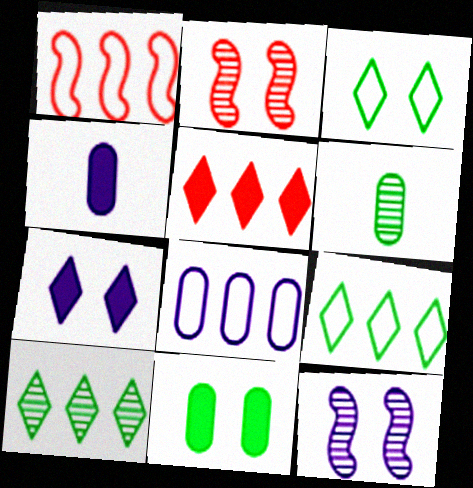[[1, 6, 7], 
[1, 8, 9], 
[2, 4, 9]]